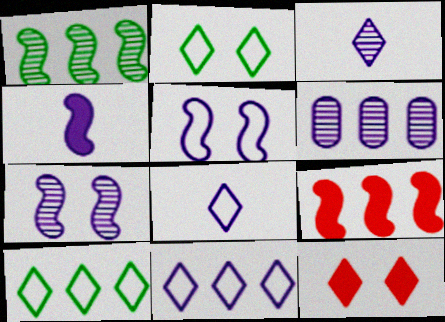[[3, 6, 7], 
[3, 10, 12], 
[6, 9, 10]]